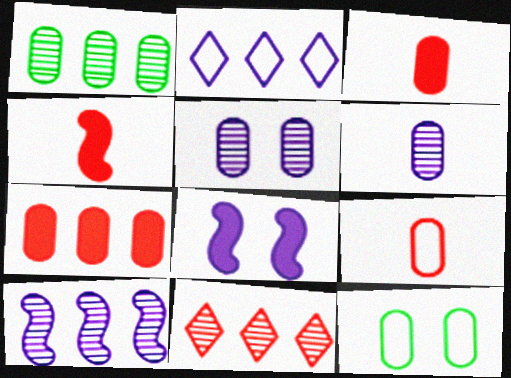[[1, 10, 11], 
[2, 6, 8], 
[6, 7, 12]]